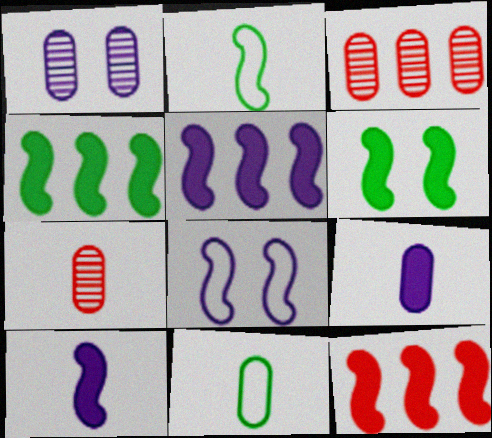[[4, 5, 12], 
[6, 10, 12], 
[7, 9, 11]]